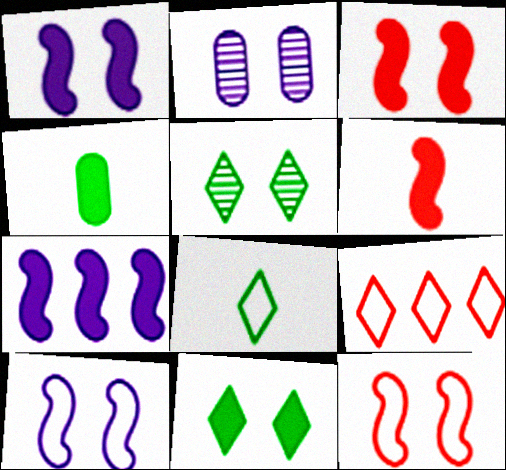[[2, 11, 12]]